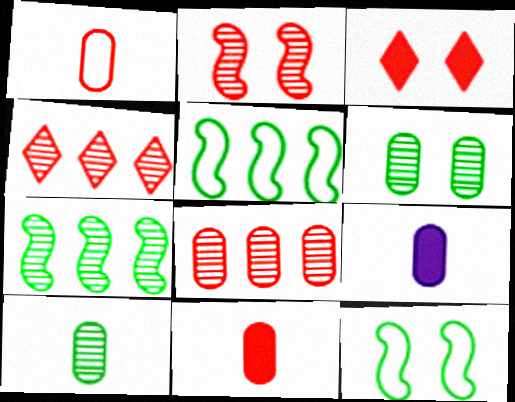[[1, 9, 10], 
[4, 9, 12]]